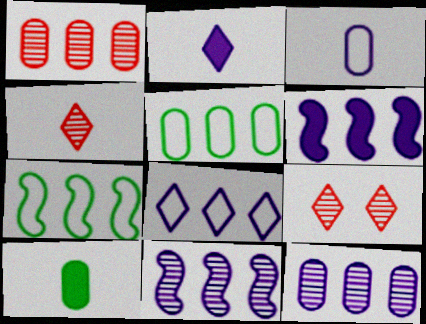[[6, 8, 12]]